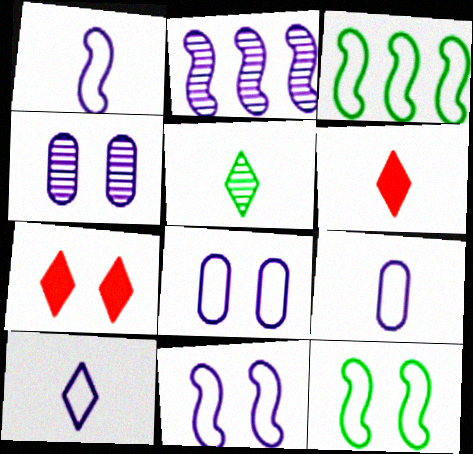[[1, 9, 10], 
[3, 4, 6], 
[4, 7, 12], 
[5, 6, 10]]